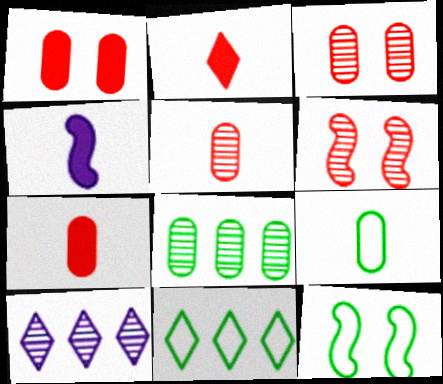[[3, 4, 11], 
[7, 10, 12], 
[9, 11, 12]]